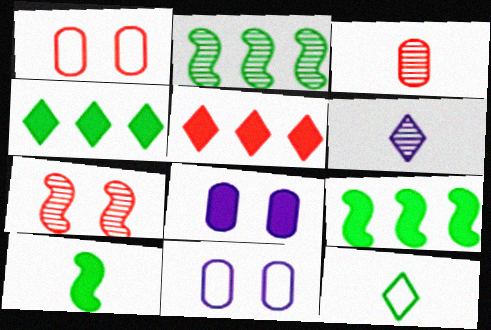[[1, 6, 9], 
[5, 8, 10]]